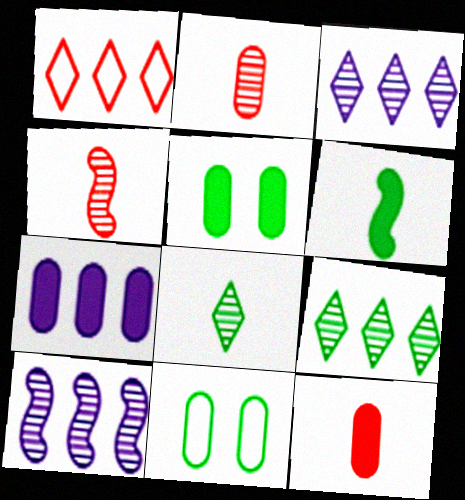[[2, 7, 11], 
[5, 7, 12], 
[6, 9, 11]]